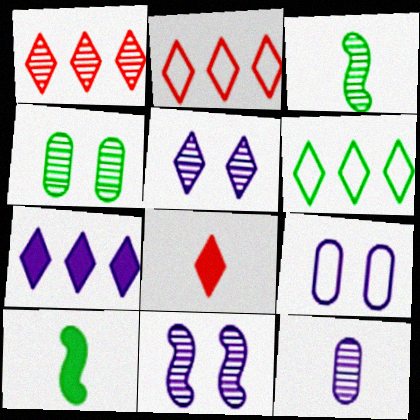[[1, 6, 7], 
[1, 9, 10], 
[4, 6, 10], 
[5, 6, 8]]